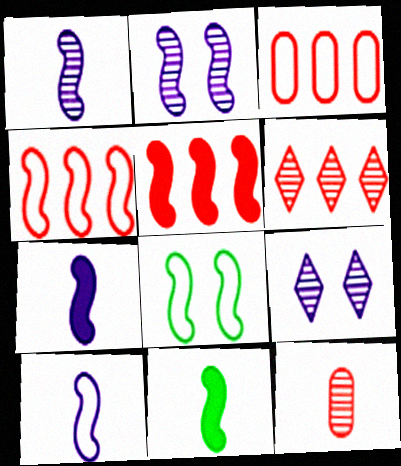[[1, 5, 8], 
[1, 7, 10], 
[2, 4, 11], 
[3, 5, 6], 
[3, 9, 11], 
[4, 8, 10]]